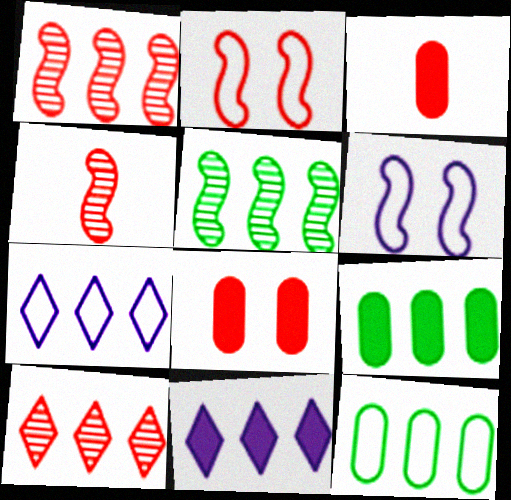[[1, 7, 9], 
[1, 11, 12], 
[2, 3, 10]]